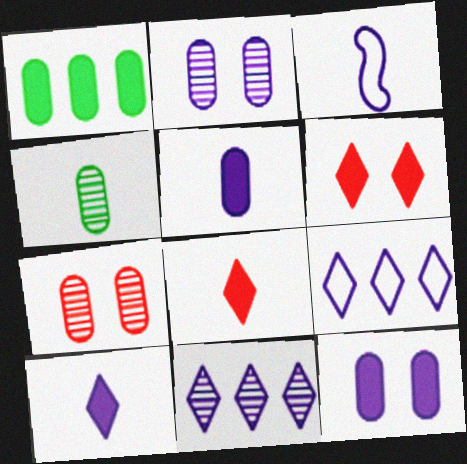[[3, 4, 8], 
[3, 11, 12]]